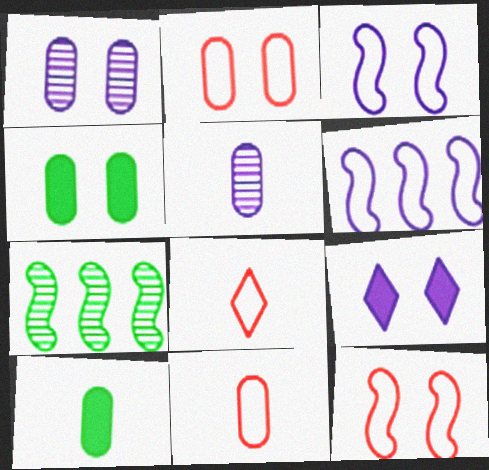[[1, 2, 4], 
[1, 3, 9], 
[5, 6, 9], 
[5, 10, 11], 
[7, 9, 11]]